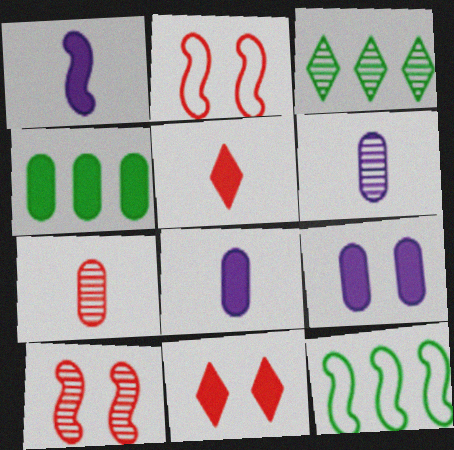[[1, 4, 11], 
[1, 10, 12], 
[2, 3, 8], 
[3, 4, 12], 
[3, 6, 10], 
[6, 11, 12]]